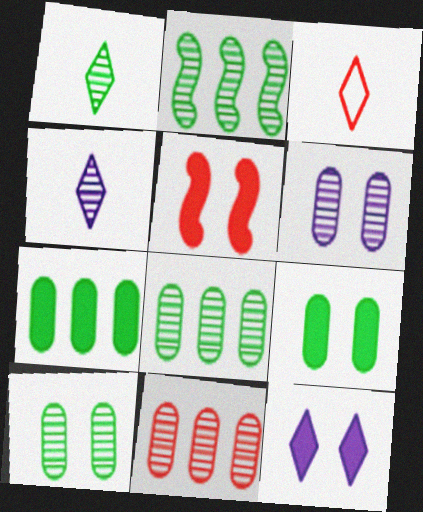[[1, 2, 10], 
[3, 5, 11], 
[5, 9, 12]]